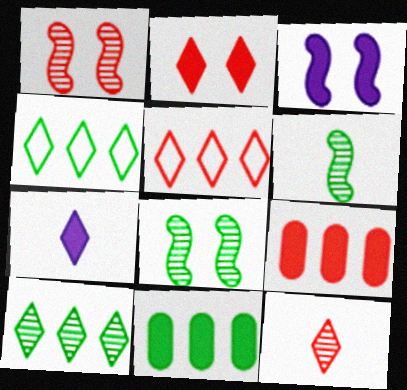[[2, 5, 12]]